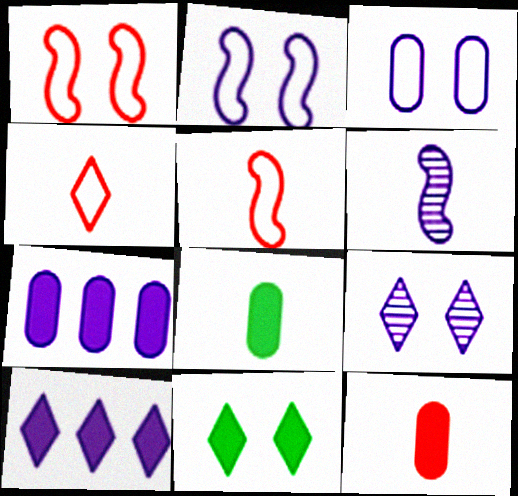[[3, 6, 10], 
[4, 6, 8]]